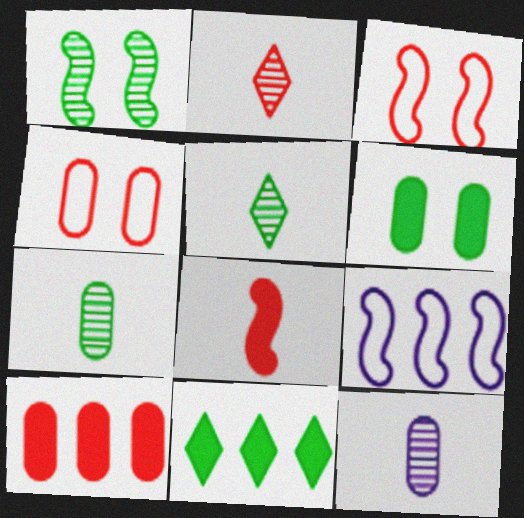[[1, 8, 9], 
[2, 3, 10], 
[2, 6, 9], 
[3, 11, 12]]